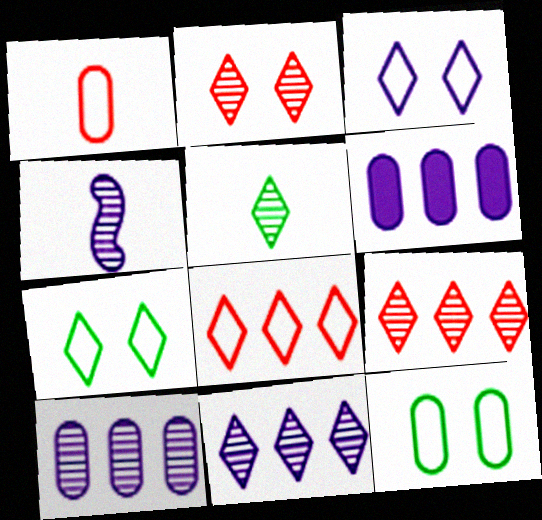[[2, 5, 11], 
[3, 4, 6]]